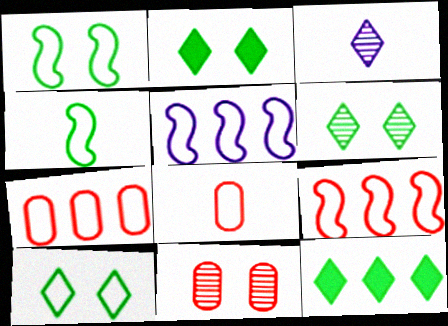[[2, 6, 10], 
[5, 8, 10]]